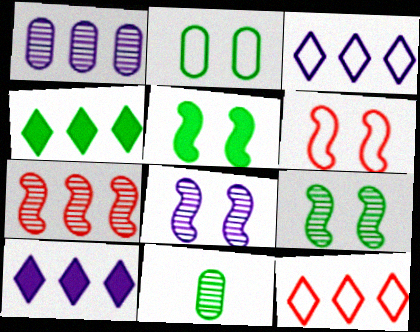[[5, 6, 8], 
[6, 10, 11]]